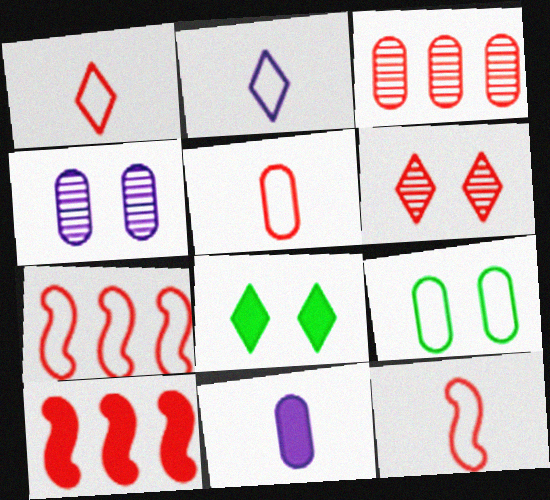[[1, 5, 12], 
[2, 7, 9], 
[3, 9, 11], 
[5, 6, 10], 
[8, 10, 11]]